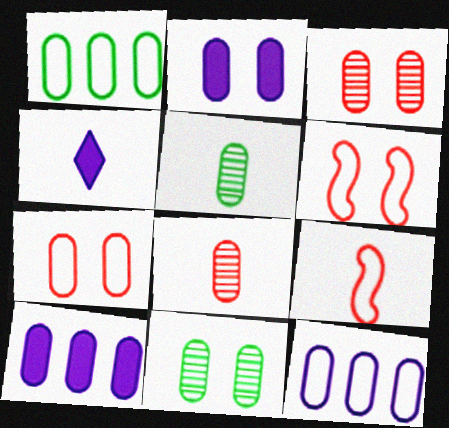[[1, 2, 8], 
[2, 7, 11], 
[4, 5, 9], 
[5, 7, 10]]